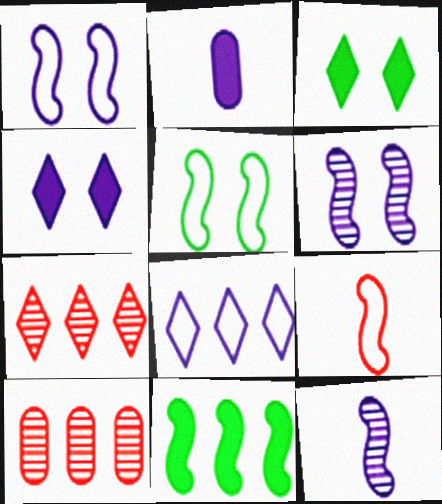[[2, 5, 7], 
[2, 6, 8], 
[6, 9, 11], 
[8, 10, 11]]